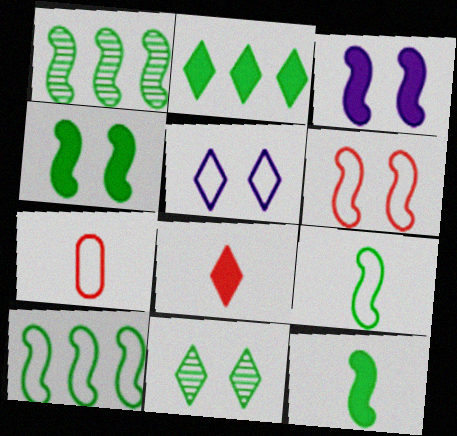[[1, 4, 9], 
[5, 7, 10]]